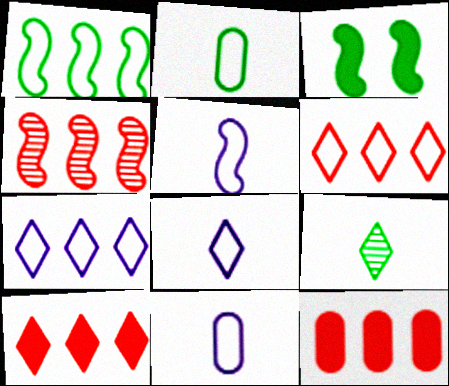[[3, 4, 5], 
[4, 6, 12], 
[5, 8, 11]]